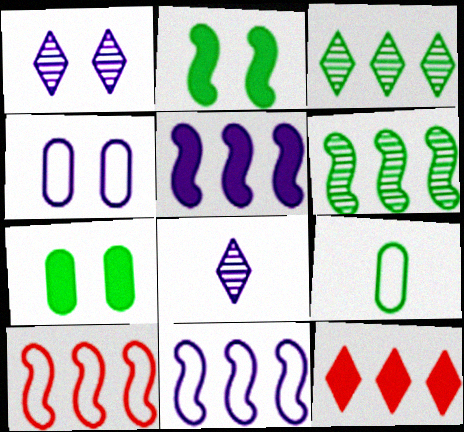[[2, 3, 9], 
[4, 5, 8], 
[5, 6, 10], 
[7, 8, 10]]